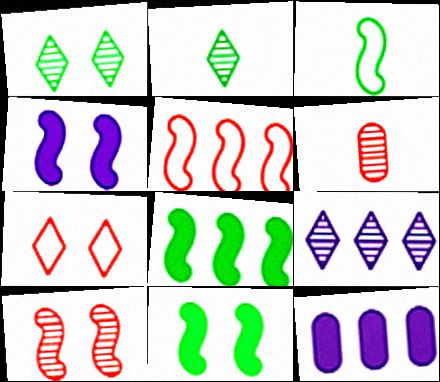[]